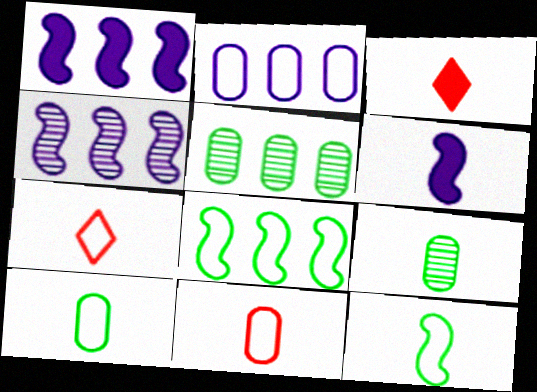[[6, 7, 9]]